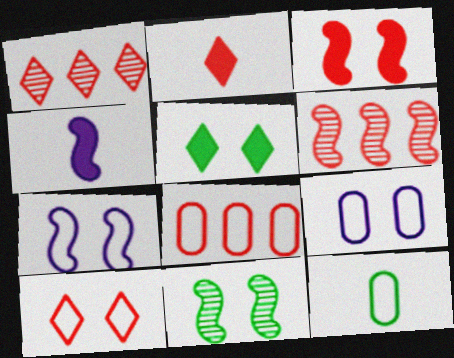[[1, 2, 10], 
[3, 7, 11], 
[8, 9, 12]]